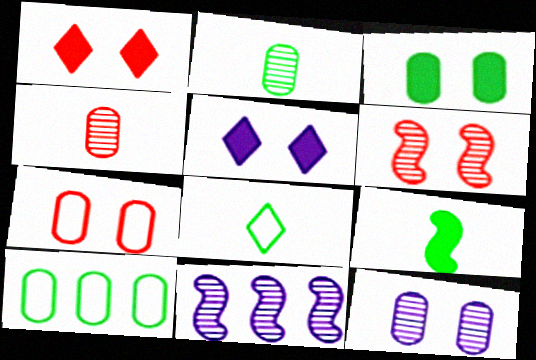[[1, 6, 7], 
[2, 3, 10], 
[2, 8, 9], 
[3, 7, 12]]